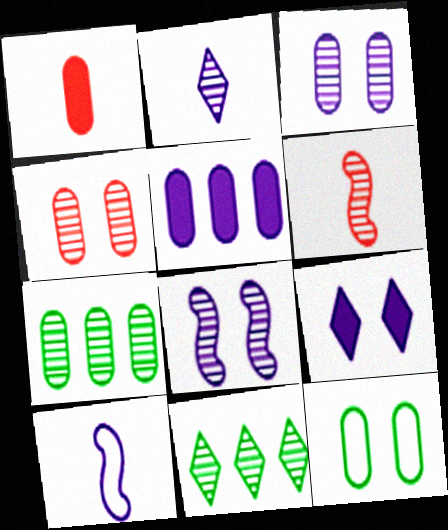[[3, 6, 11]]